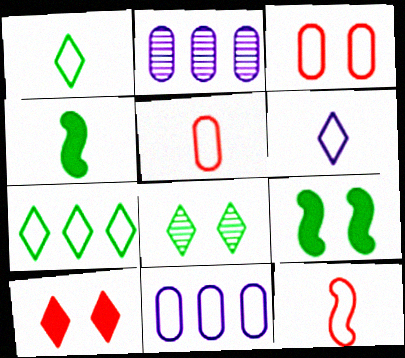[]